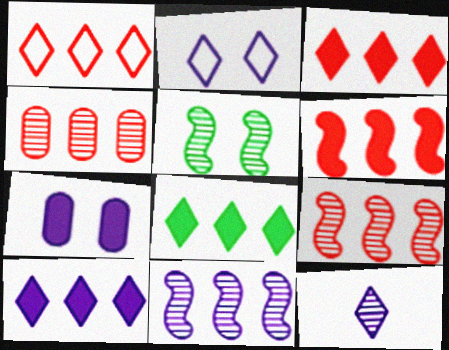[[1, 4, 6], 
[2, 10, 12], 
[3, 8, 10], 
[4, 5, 12]]